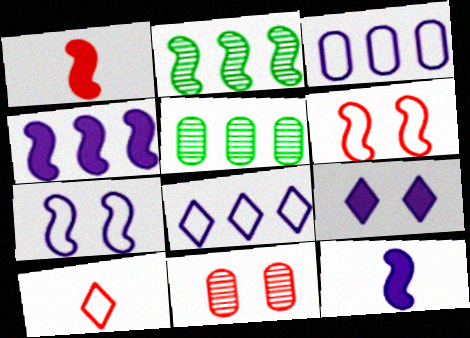[[1, 2, 7], 
[2, 6, 12]]